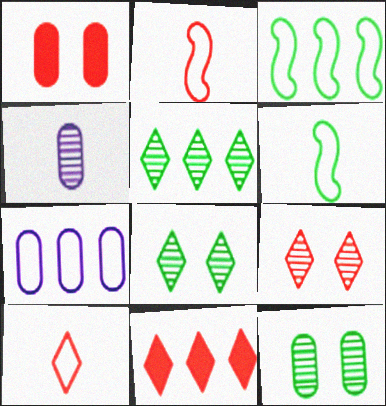[[9, 10, 11]]